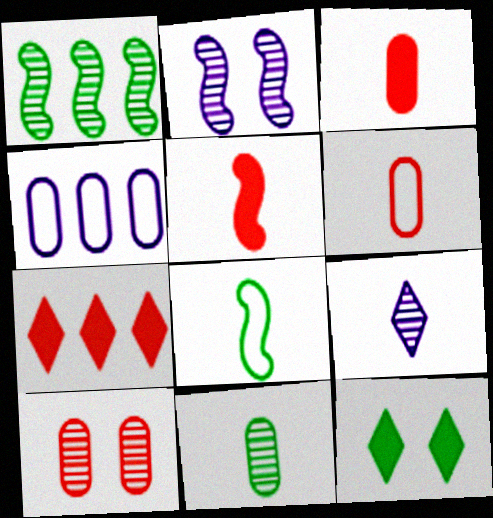[[1, 4, 7], 
[1, 9, 10], 
[3, 8, 9]]